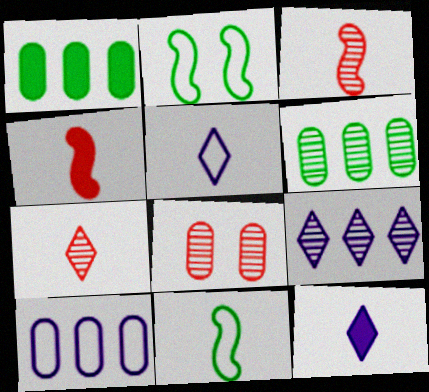[]